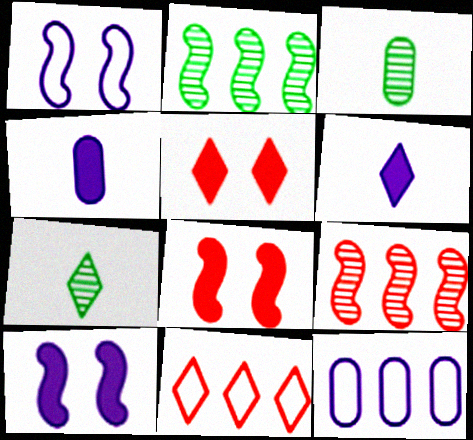[[3, 10, 11], 
[7, 8, 12]]